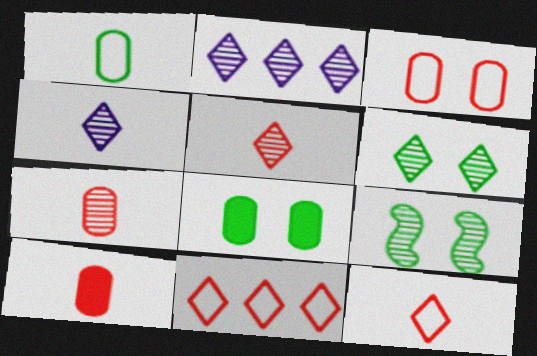[[2, 5, 6], 
[2, 7, 9]]